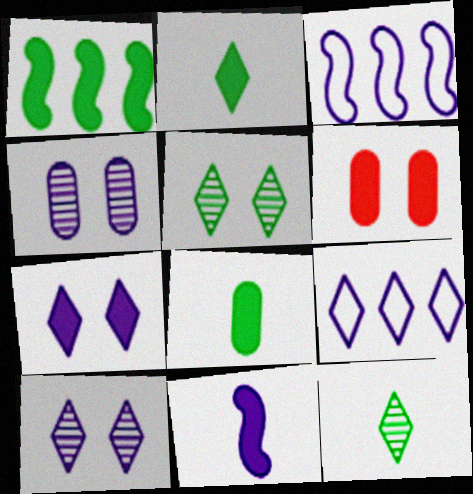[[3, 6, 12], 
[4, 9, 11]]